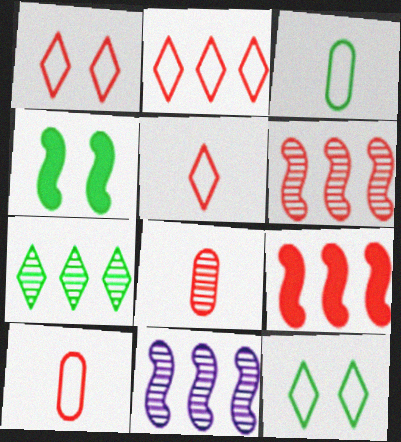[[1, 2, 5], 
[1, 8, 9], 
[3, 4, 7]]